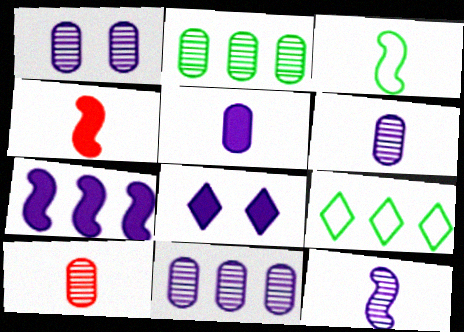[[1, 2, 10], 
[1, 4, 9], 
[1, 6, 11], 
[3, 4, 12], 
[5, 7, 8]]